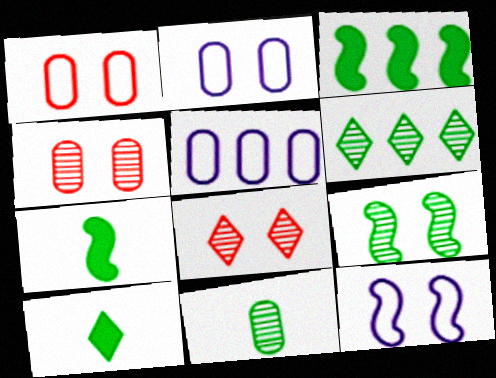[[5, 7, 8], 
[6, 9, 11]]